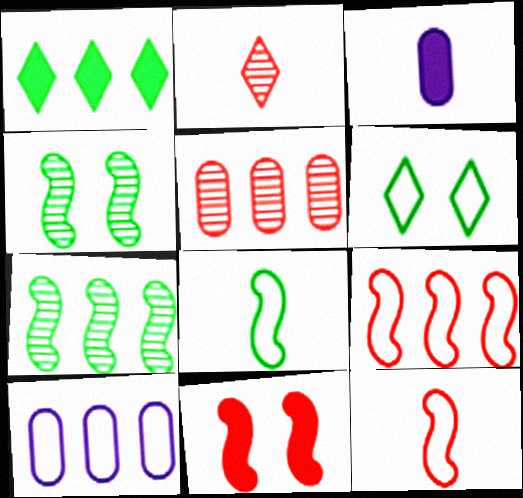[[1, 3, 11], 
[2, 3, 8], 
[6, 10, 12]]